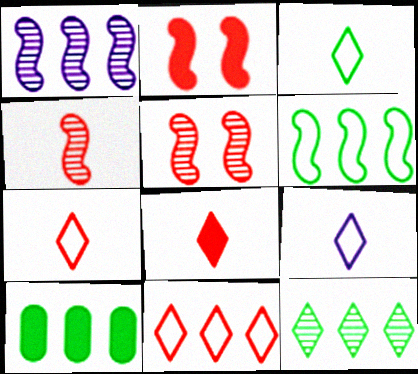[[1, 10, 11], 
[3, 7, 9], 
[5, 9, 10], 
[6, 10, 12]]